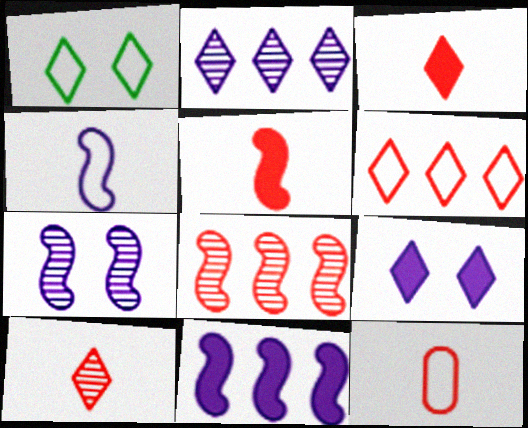[[1, 2, 3], 
[4, 7, 11], 
[5, 10, 12]]